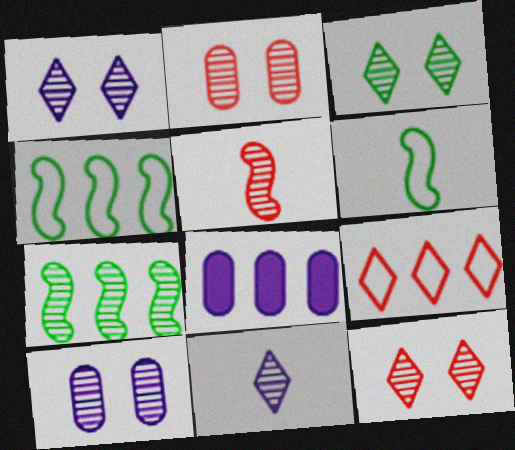[[1, 3, 12], 
[2, 7, 11], 
[6, 8, 12], 
[7, 8, 9]]